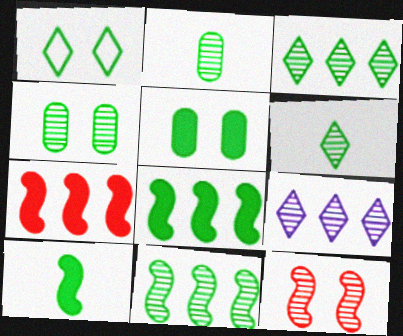[[1, 2, 8], 
[2, 9, 12], 
[4, 6, 11]]